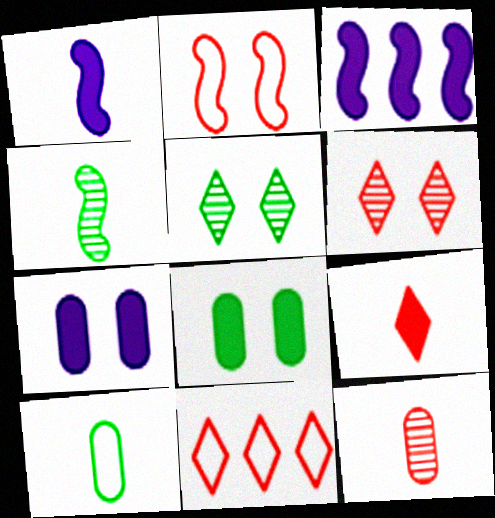[[2, 3, 4], 
[2, 5, 7], 
[3, 6, 10], 
[3, 8, 9], 
[4, 7, 11], 
[6, 9, 11]]